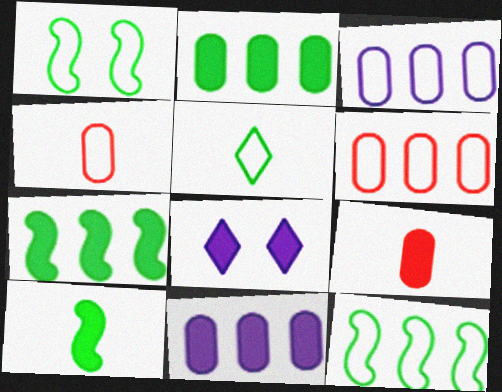[[7, 8, 9]]